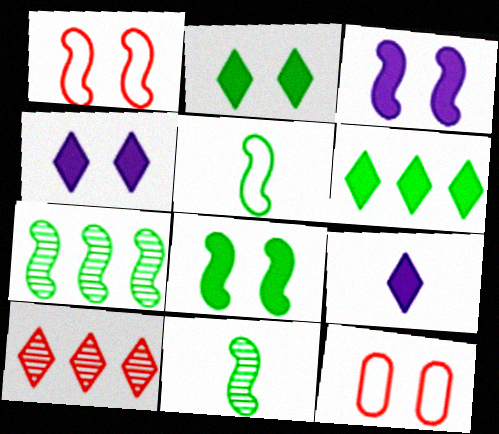[[5, 7, 8], 
[7, 9, 12]]